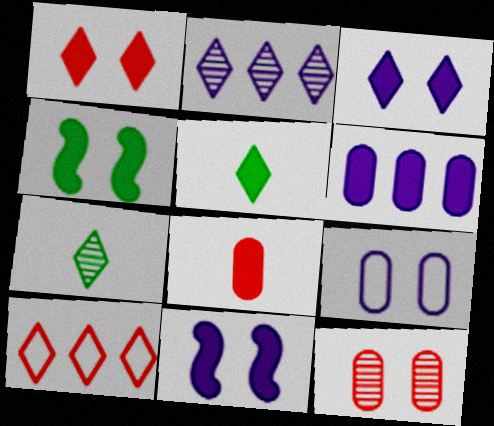[[3, 7, 10]]